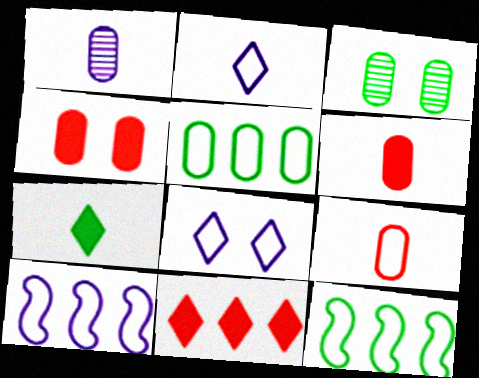[[1, 4, 5], 
[3, 7, 12], 
[8, 9, 12]]